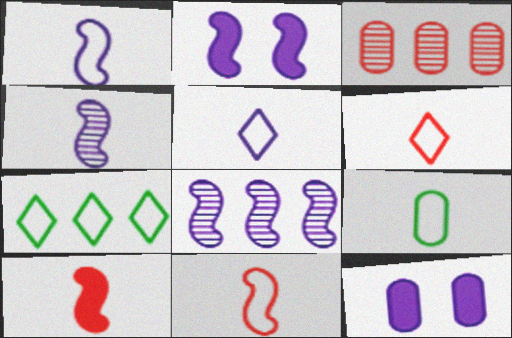[[1, 2, 8], 
[1, 6, 9], 
[3, 9, 12], 
[5, 8, 12], 
[5, 9, 11]]